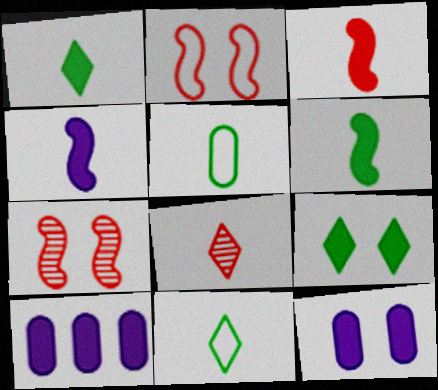[[3, 4, 6], 
[3, 9, 10], 
[4, 5, 8], 
[7, 10, 11]]